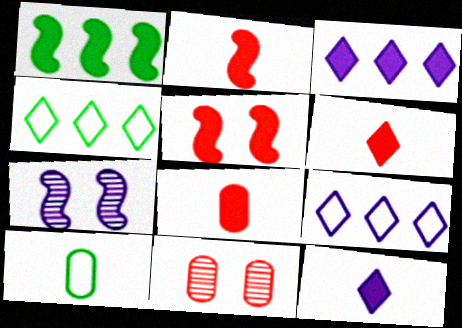[[2, 6, 8], 
[4, 7, 8]]